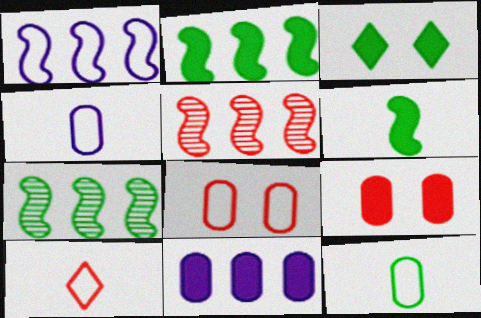[[1, 2, 5], 
[3, 4, 5], 
[3, 7, 12], 
[5, 9, 10]]